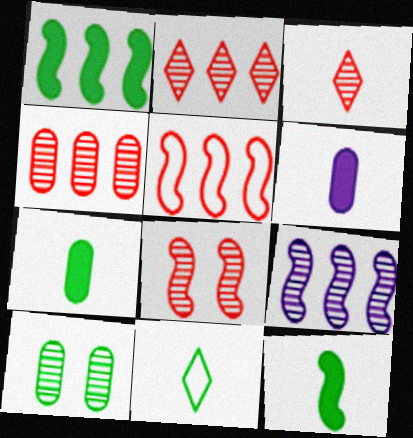[[1, 5, 9], 
[1, 10, 11], 
[3, 4, 8], 
[3, 9, 10]]